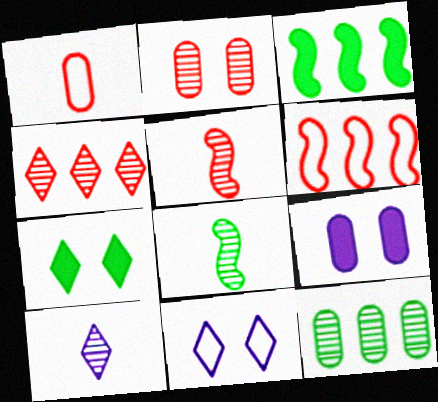[[1, 9, 12], 
[2, 4, 5]]